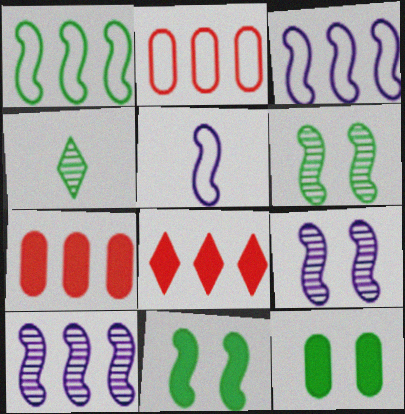[[1, 4, 12]]